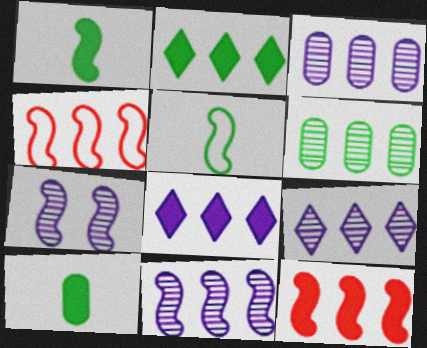[[1, 4, 7], 
[2, 3, 4], 
[3, 9, 11], 
[4, 6, 8], 
[5, 7, 12]]